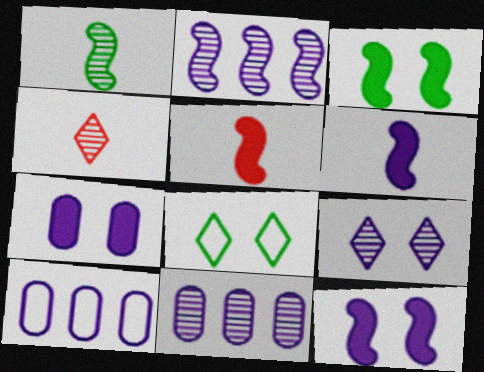[[3, 4, 10], 
[5, 8, 11], 
[6, 9, 10]]